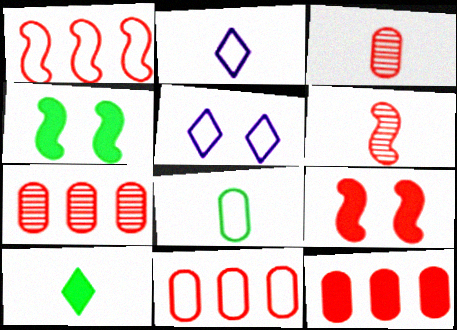[[1, 5, 8], 
[1, 6, 9], 
[2, 4, 7], 
[7, 11, 12]]